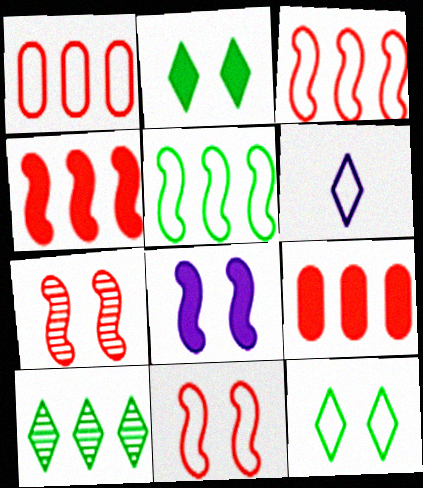[]